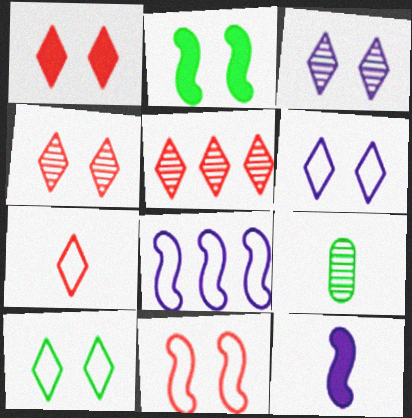[[1, 3, 10], 
[1, 5, 7], 
[1, 8, 9], 
[7, 9, 12]]